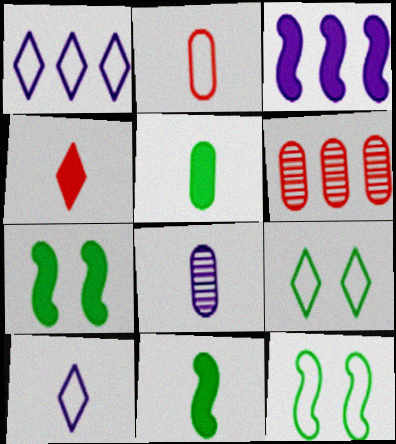[[1, 2, 12], 
[2, 5, 8], 
[6, 7, 10]]